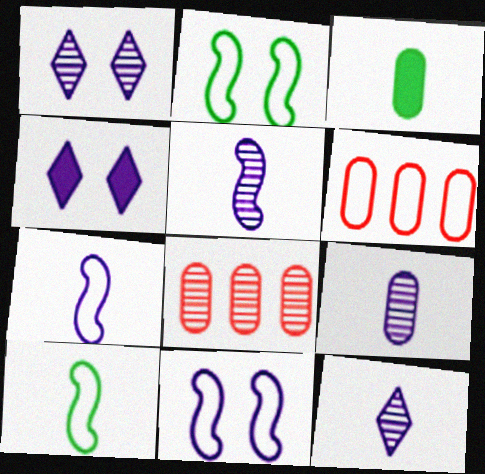[[4, 8, 10], 
[5, 9, 12]]